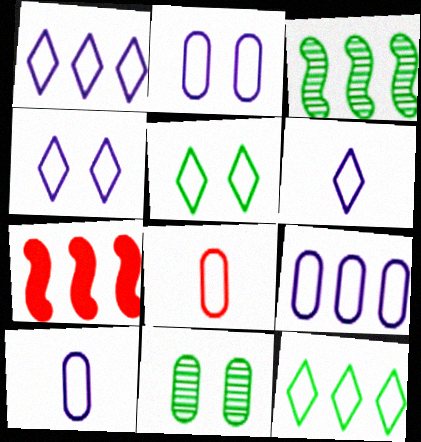[[1, 4, 6], 
[2, 9, 10], 
[6, 7, 11]]